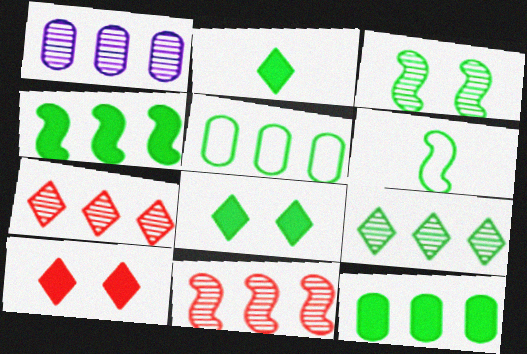[[1, 6, 10], 
[1, 9, 11], 
[2, 3, 5], 
[3, 4, 6], 
[4, 5, 9]]